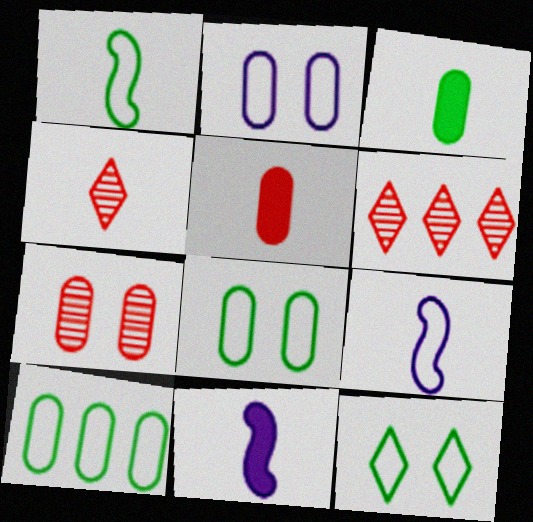[[1, 10, 12], 
[3, 4, 9], 
[6, 8, 11]]